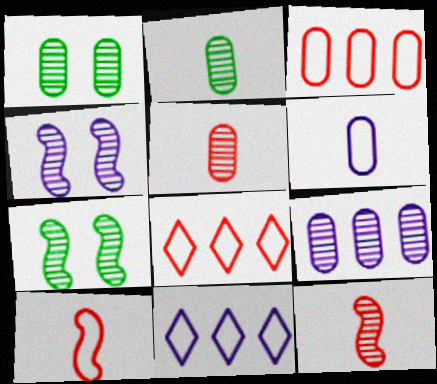[[1, 5, 9]]